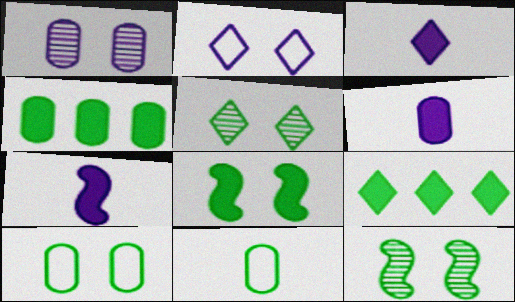[[3, 6, 7], 
[5, 8, 10], 
[9, 11, 12]]